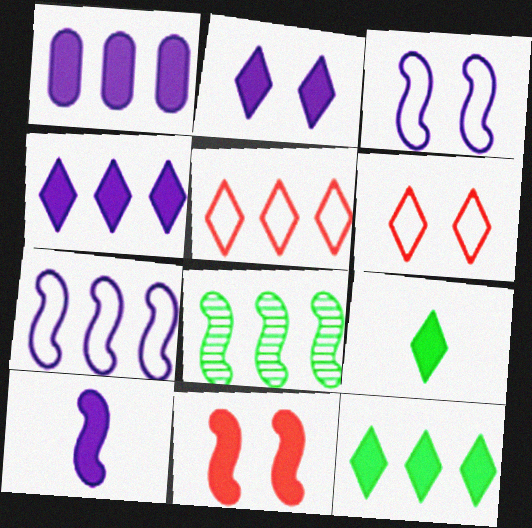[[1, 2, 10], 
[1, 5, 8], 
[1, 9, 11]]